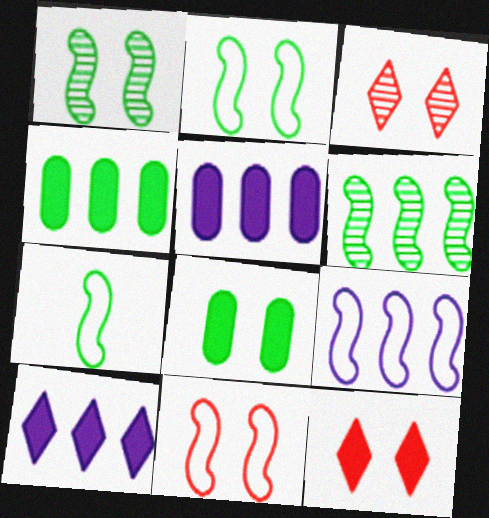[[3, 5, 7], 
[7, 9, 11]]